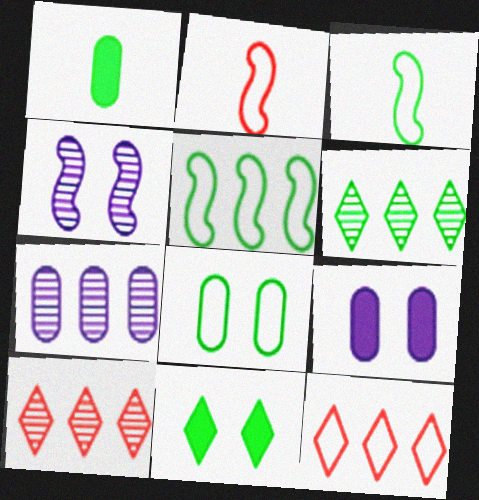[[1, 4, 12], 
[2, 6, 9], 
[2, 7, 11], 
[3, 9, 10]]